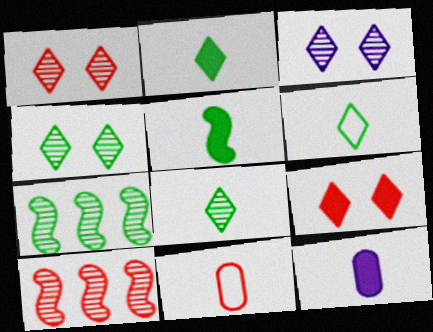[[1, 3, 4], 
[2, 6, 8], 
[9, 10, 11]]